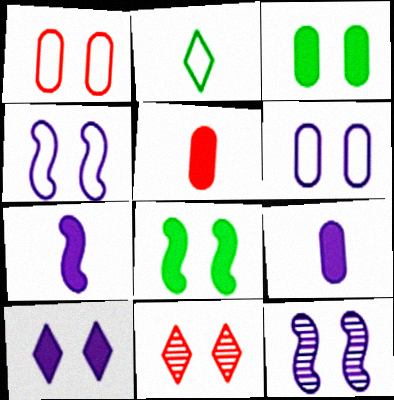[[3, 4, 11], 
[6, 8, 11], 
[6, 10, 12]]